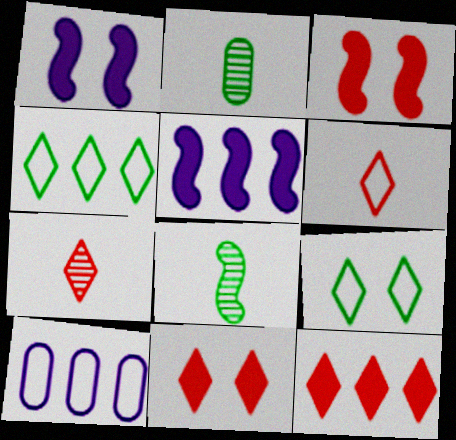[[8, 10, 11]]